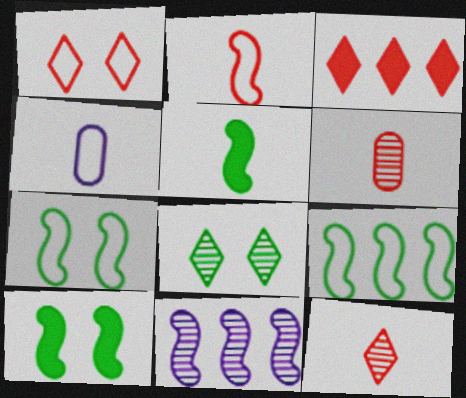[[1, 3, 12], 
[1, 4, 9], 
[2, 10, 11], 
[4, 5, 12], 
[6, 8, 11]]